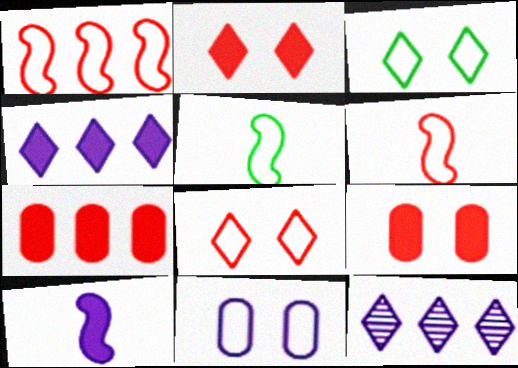[[5, 9, 12], 
[10, 11, 12]]